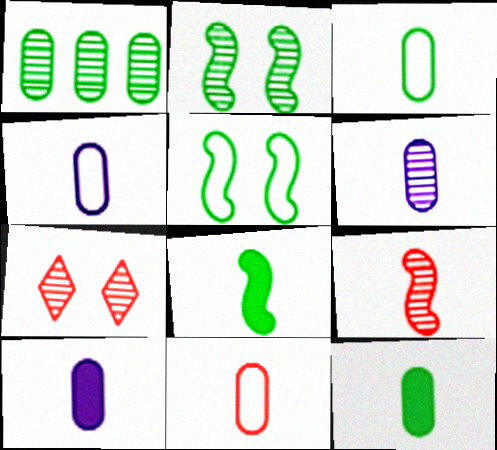[[3, 4, 11], 
[4, 6, 10], 
[6, 11, 12]]